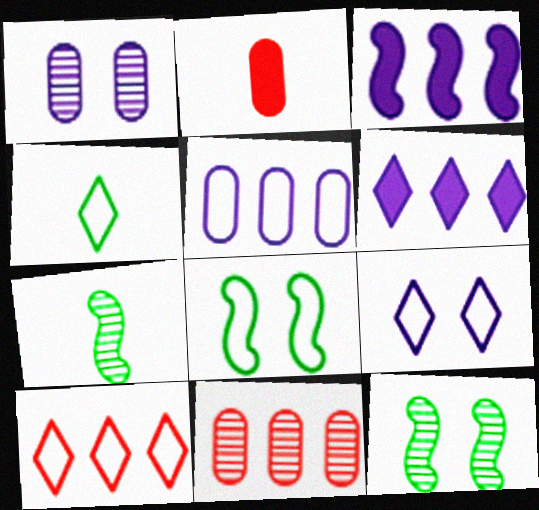[[4, 9, 10]]